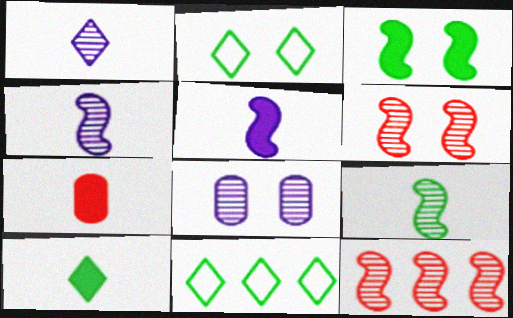[[5, 7, 10]]